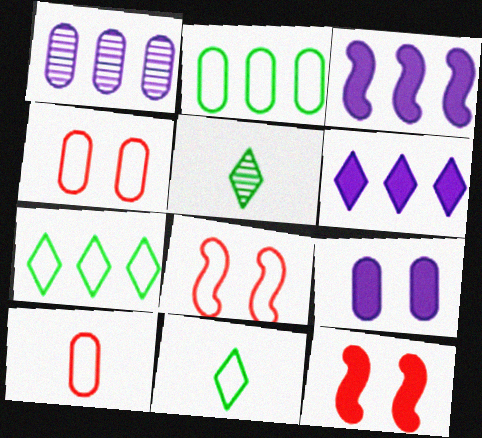[[1, 11, 12], 
[3, 4, 5]]